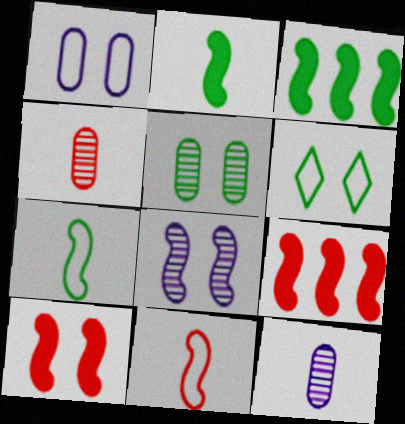[[3, 8, 11], 
[6, 9, 12], 
[7, 8, 9]]